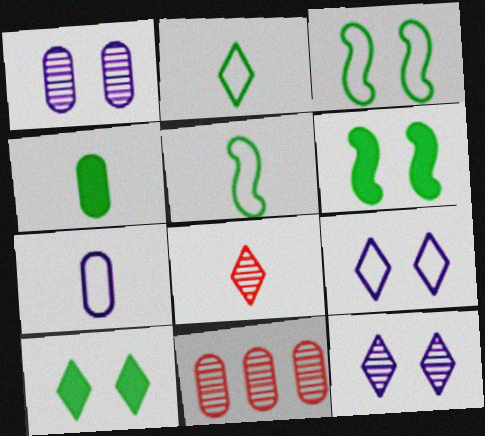[]